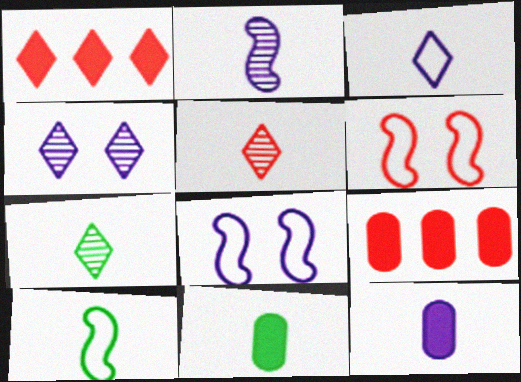[[2, 3, 12], 
[4, 9, 10], 
[5, 6, 9], 
[5, 10, 12], 
[7, 8, 9], 
[7, 10, 11]]